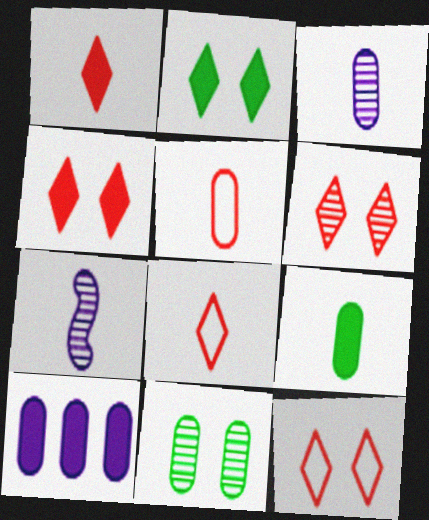[[3, 5, 9], 
[4, 6, 12], 
[5, 10, 11], 
[7, 8, 9]]